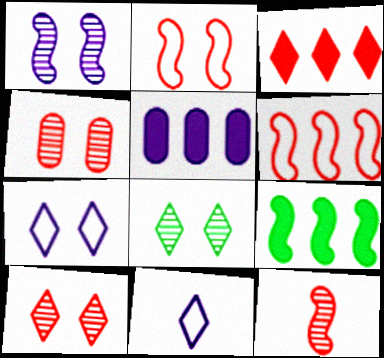[[1, 4, 8], 
[1, 5, 11], 
[3, 5, 9], 
[3, 8, 11], 
[4, 9, 11]]